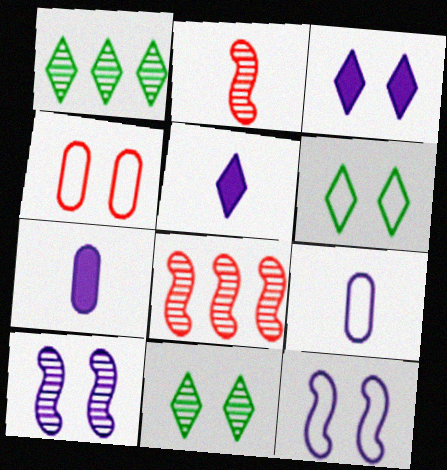[[4, 6, 12], 
[6, 7, 8]]